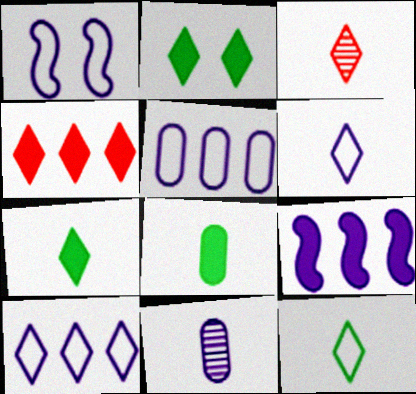[[1, 5, 6], 
[2, 3, 10], 
[3, 6, 7]]